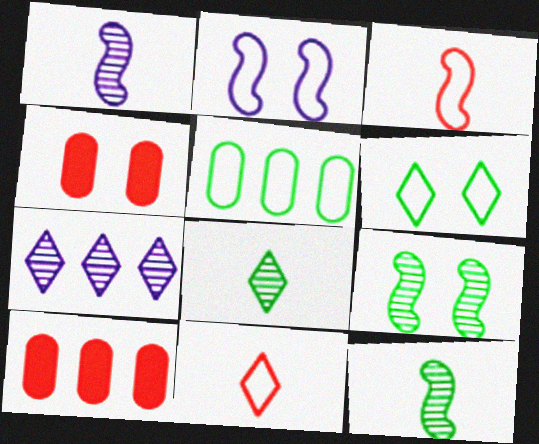[[1, 6, 10], 
[2, 5, 11], 
[2, 8, 10]]